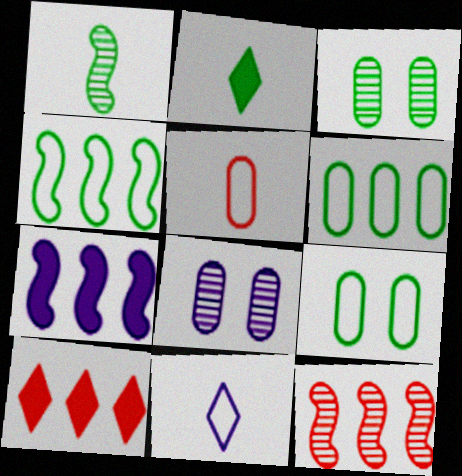[[2, 3, 4], 
[4, 7, 12], 
[7, 8, 11]]